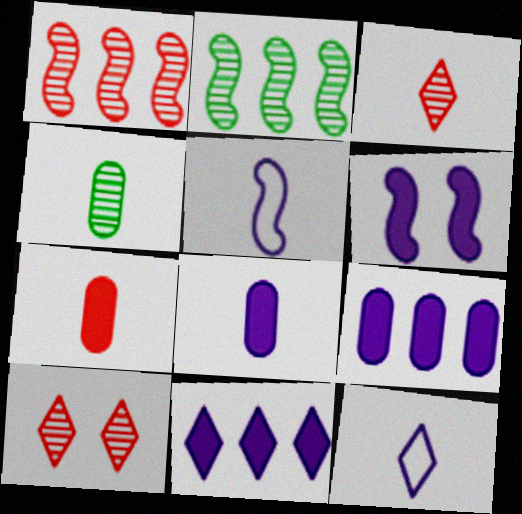[[6, 8, 11]]